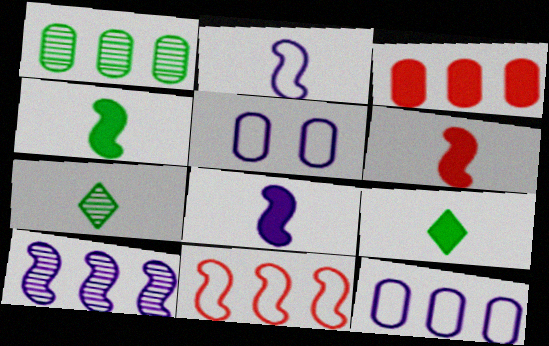[[1, 3, 12], 
[4, 6, 8]]